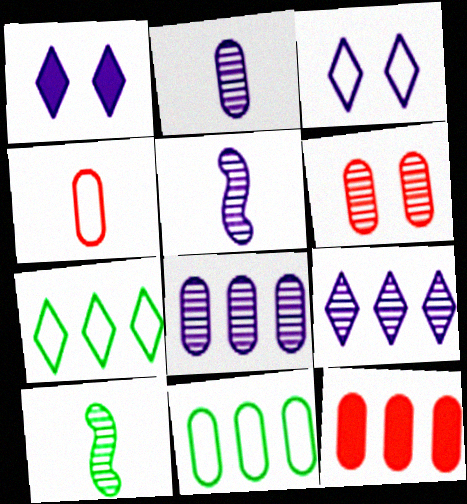[[3, 10, 12], 
[4, 6, 12], 
[6, 9, 10], 
[8, 11, 12]]